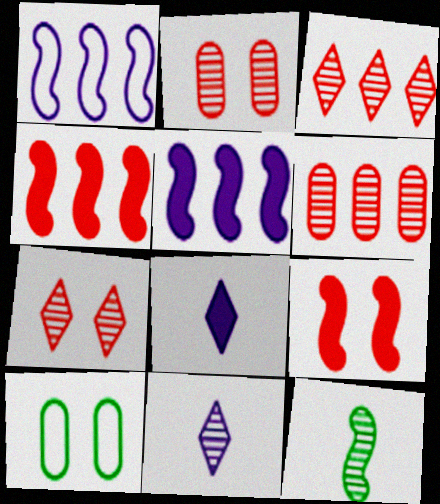[[1, 9, 12], 
[4, 10, 11]]